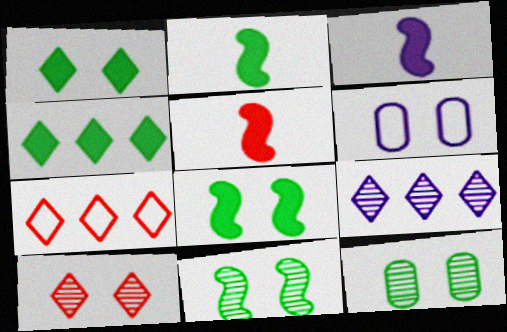[[2, 3, 5], 
[3, 6, 9], 
[3, 7, 12], 
[4, 7, 9], 
[6, 8, 10]]